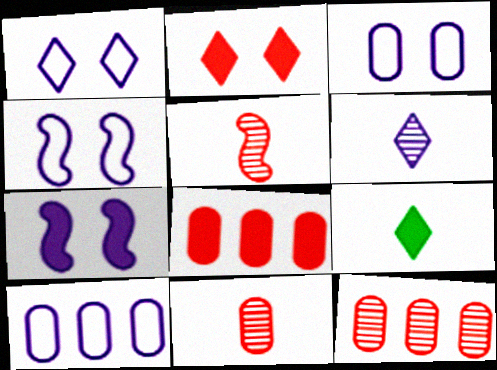[[1, 3, 4], 
[4, 9, 12], 
[6, 7, 10], 
[7, 8, 9]]